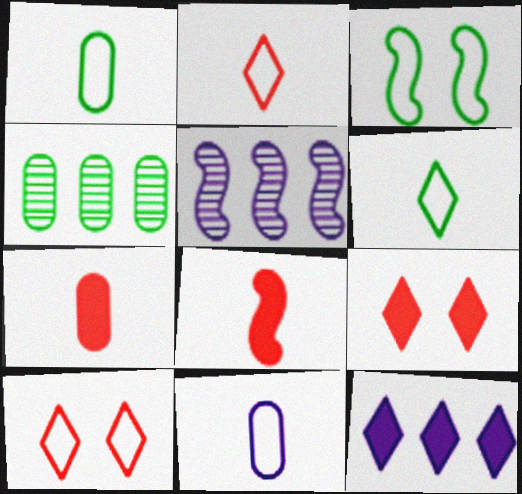[[1, 5, 9], 
[3, 5, 8]]